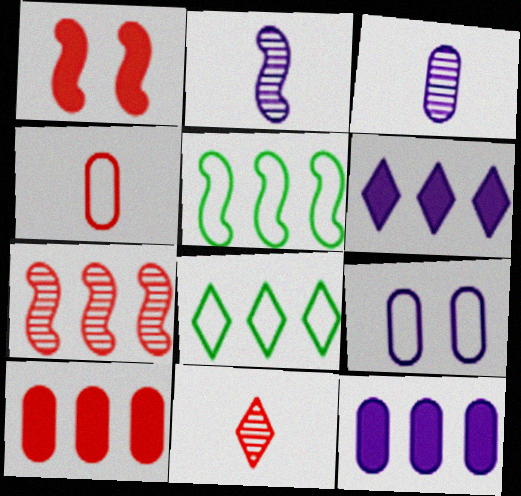[[1, 2, 5], 
[1, 3, 8], 
[2, 6, 9], 
[3, 9, 12], 
[7, 8, 12]]